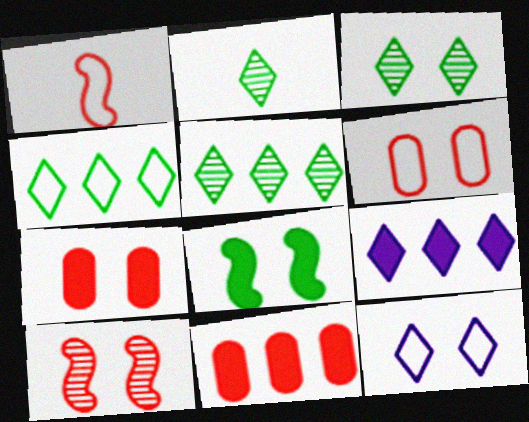[[2, 3, 5]]